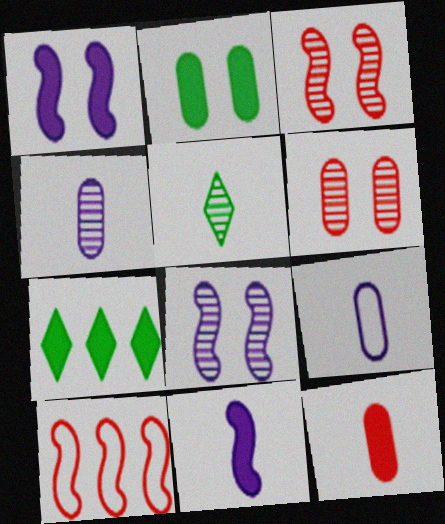[[1, 7, 12], 
[3, 7, 9]]